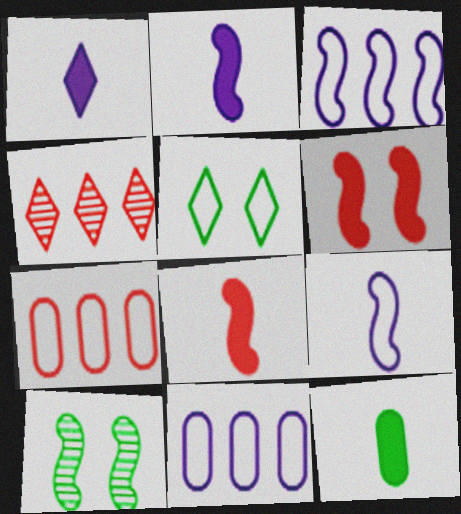[[1, 4, 5], 
[1, 7, 10], 
[1, 8, 12], 
[3, 8, 10], 
[5, 7, 9]]